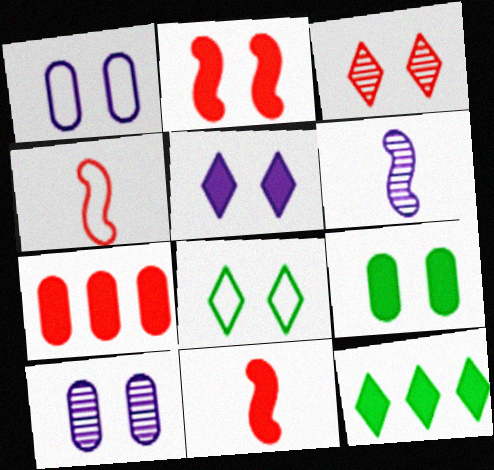[[2, 5, 9], 
[2, 8, 10], 
[3, 4, 7], 
[3, 5, 8], 
[4, 10, 12], 
[6, 7, 8]]